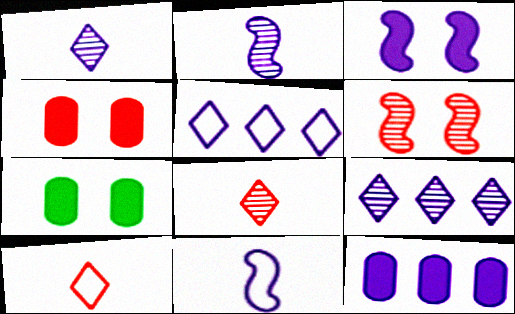[]